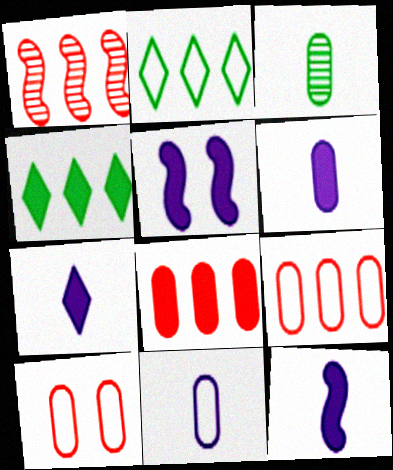[[6, 7, 12]]